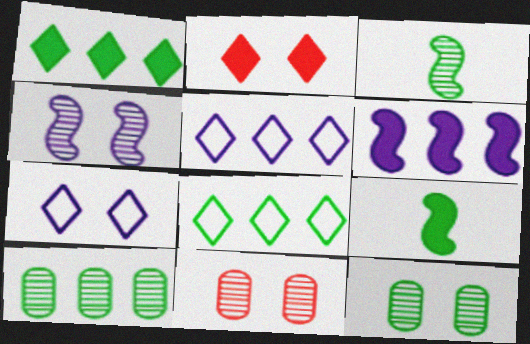[[5, 9, 11], 
[8, 9, 12]]